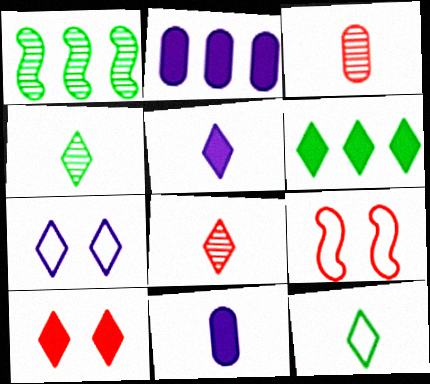[[2, 4, 9], 
[5, 6, 10], 
[5, 8, 12], 
[6, 7, 8]]